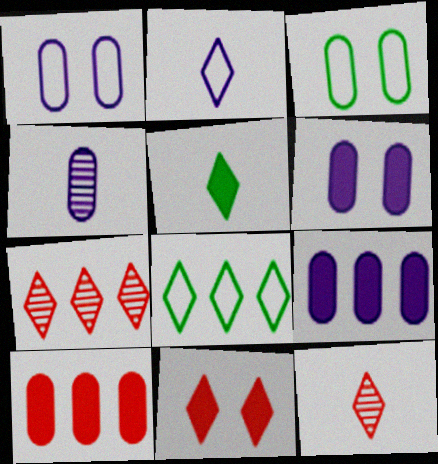[[1, 4, 9], 
[2, 5, 12], 
[3, 4, 10]]